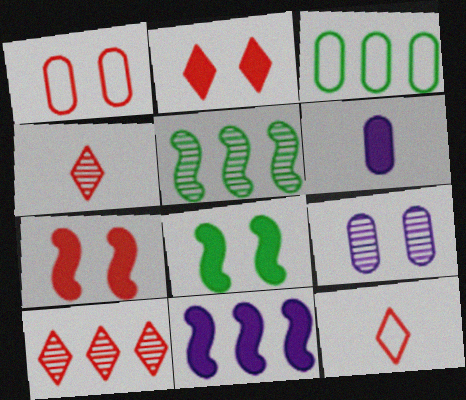[[2, 10, 12], 
[3, 10, 11], 
[4, 5, 9]]